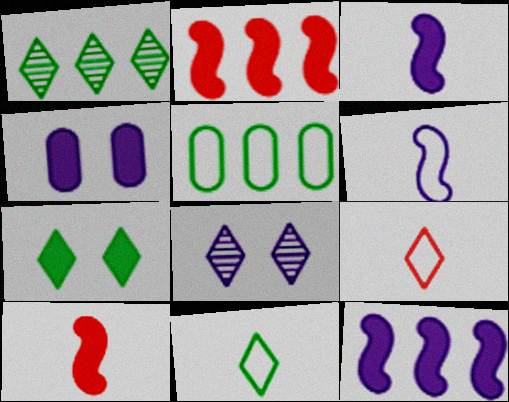[[1, 7, 11], 
[5, 8, 10]]